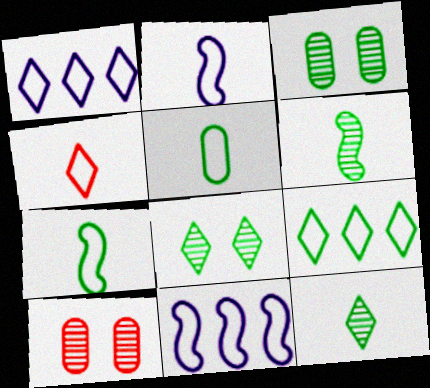[[2, 4, 5]]